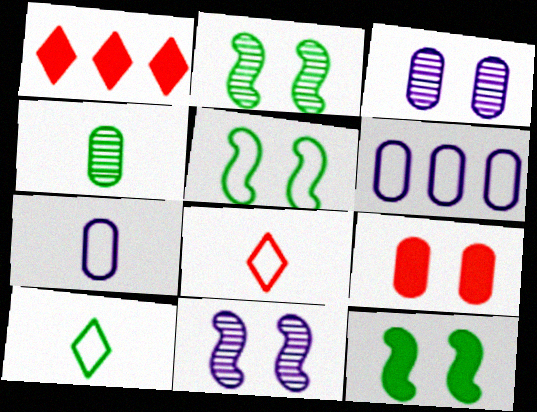[[1, 2, 7], 
[2, 5, 12], 
[4, 6, 9], 
[5, 6, 8]]